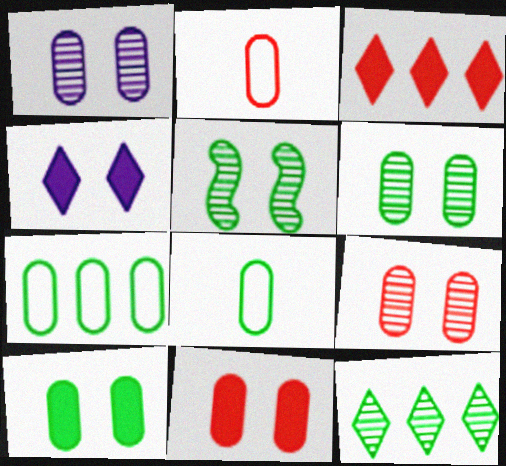[[1, 6, 9]]